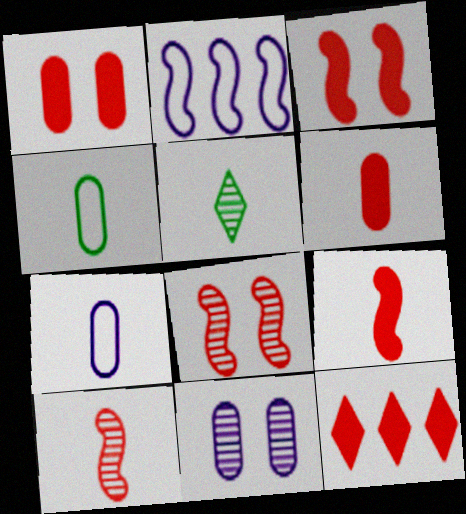[[1, 2, 5], 
[1, 9, 12], 
[3, 6, 12], 
[5, 7, 9]]